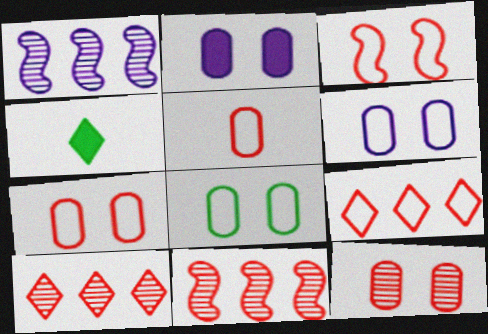[[1, 4, 7], 
[2, 8, 12], 
[3, 5, 9], 
[4, 6, 11], 
[6, 7, 8]]